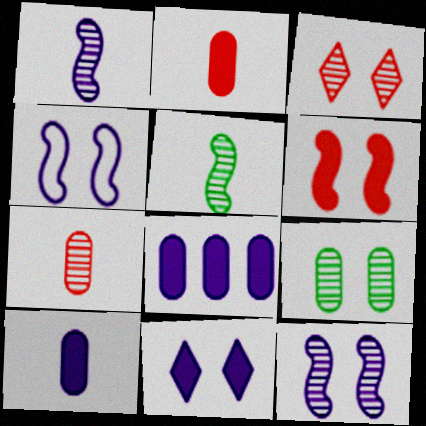[[3, 9, 12]]